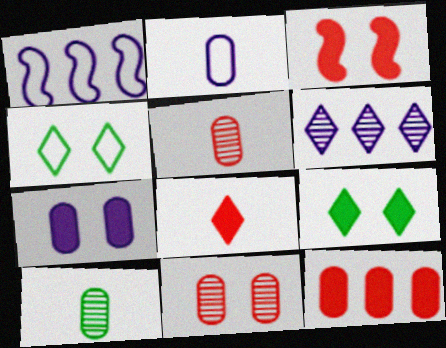[[1, 5, 9], 
[3, 7, 9], 
[3, 8, 12], 
[4, 6, 8]]